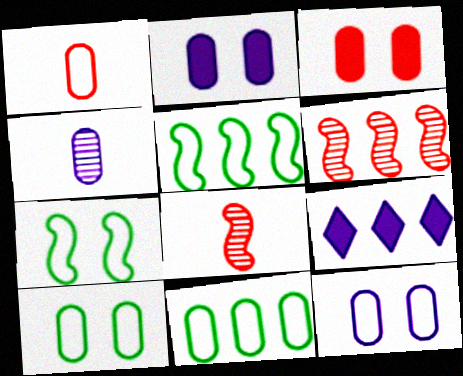[[1, 11, 12], 
[3, 4, 11], 
[6, 9, 11], 
[8, 9, 10]]